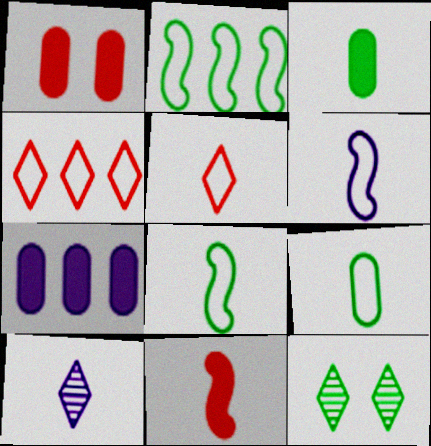[[1, 2, 10], 
[1, 3, 7], 
[2, 3, 12], 
[5, 6, 9], 
[9, 10, 11]]